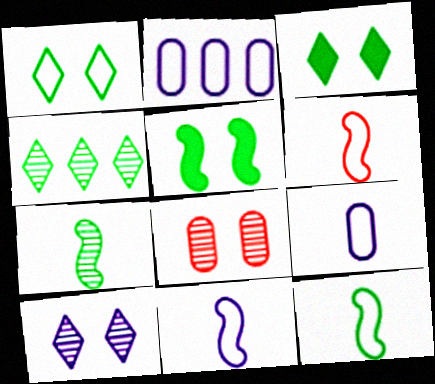[[1, 2, 6], 
[6, 11, 12]]